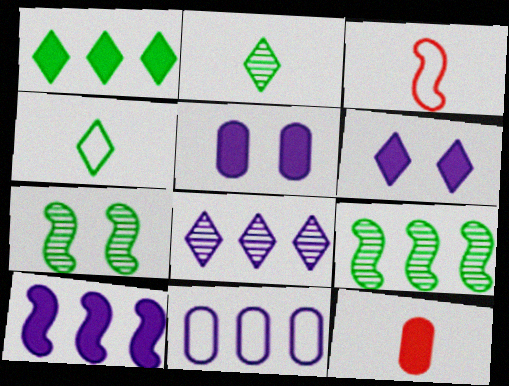[[3, 7, 10], 
[8, 10, 11]]